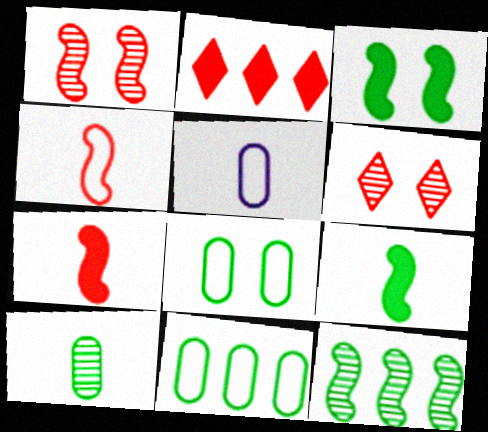[]